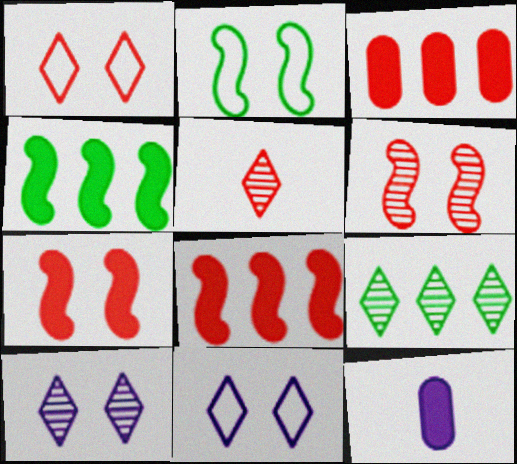[[5, 9, 10]]